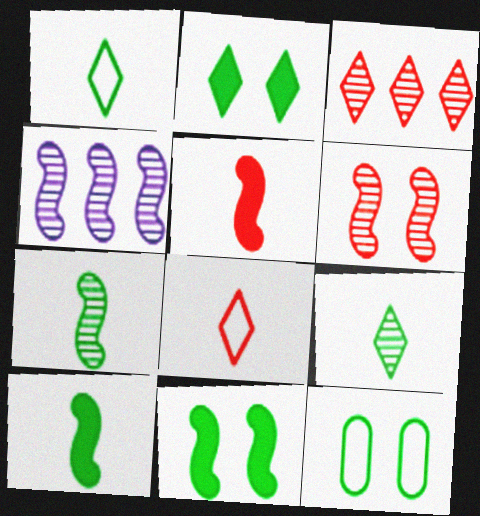[[4, 6, 7]]